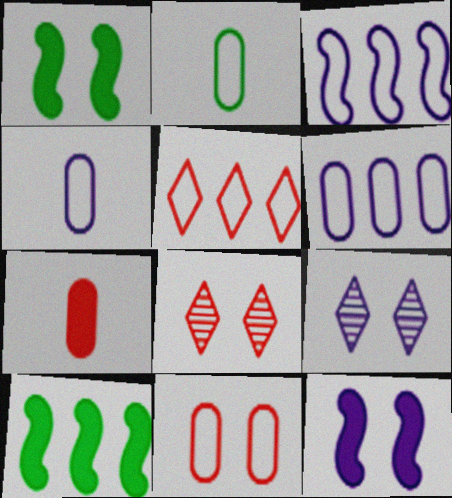[[1, 9, 11], 
[2, 6, 11], 
[4, 8, 10]]